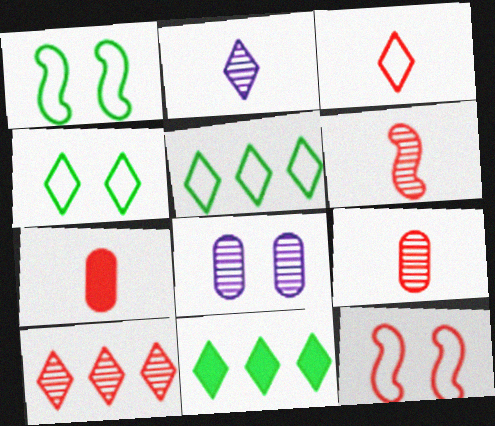[[3, 6, 7], 
[7, 10, 12]]